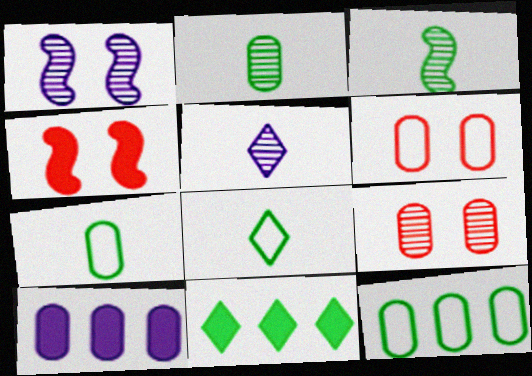[[2, 6, 10], 
[4, 5, 12], 
[7, 9, 10]]